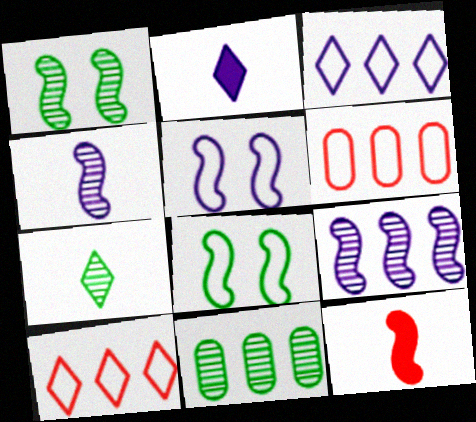[[1, 2, 6], 
[1, 7, 11], 
[8, 9, 12]]